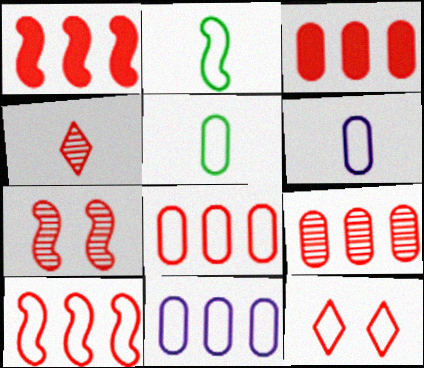[[2, 11, 12], 
[3, 8, 9], 
[4, 7, 9]]